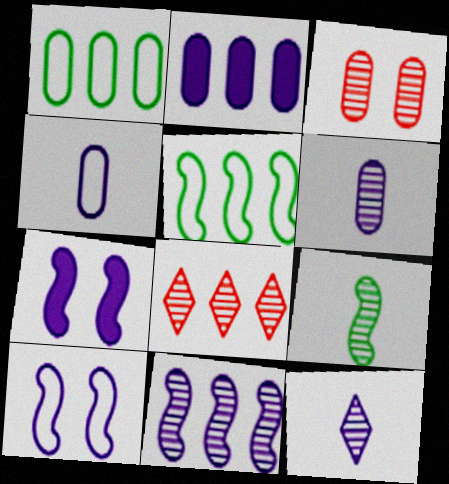[[2, 5, 8], 
[2, 10, 12]]